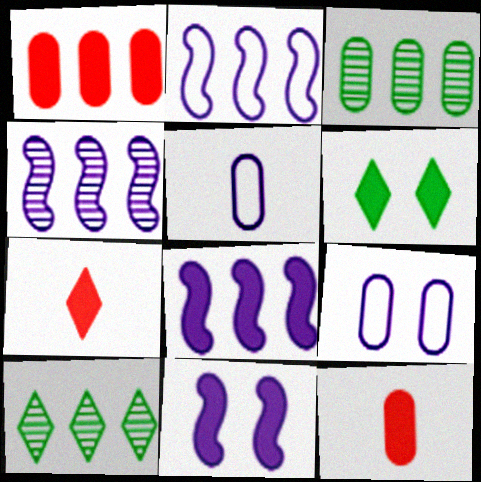[[1, 2, 10], 
[2, 4, 8], 
[3, 9, 12], 
[6, 8, 12]]